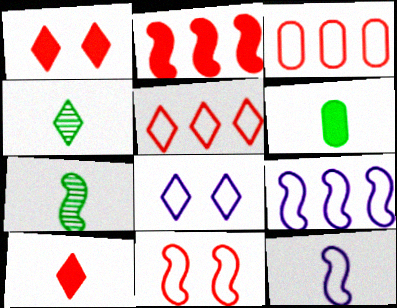[]